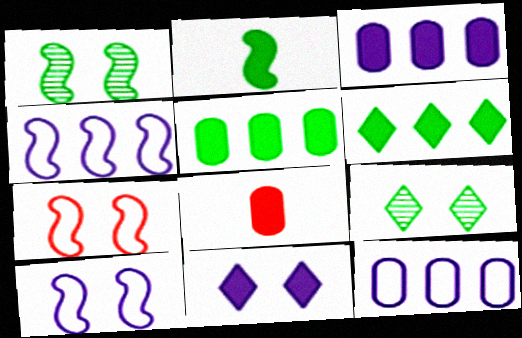[[4, 8, 9]]